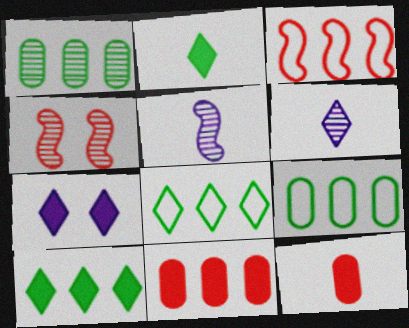[[1, 4, 6]]